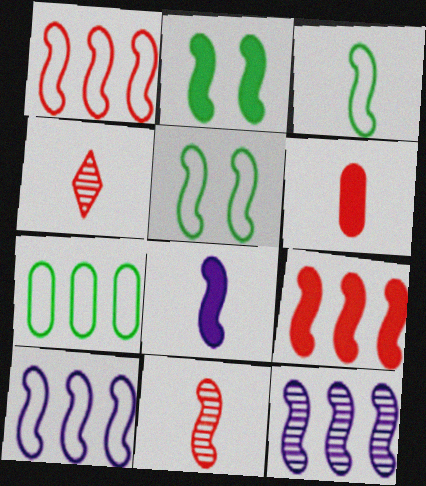[[2, 8, 9], 
[2, 10, 11], 
[3, 8, 11]]